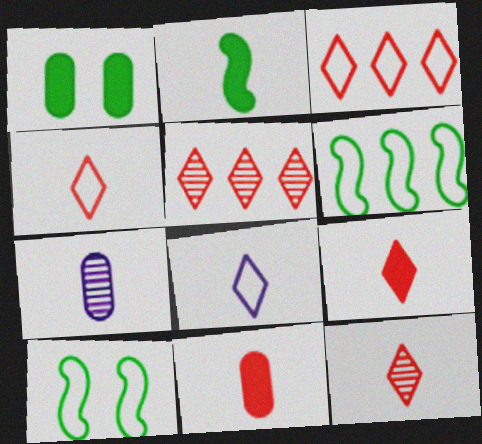[[2, 4, 7], 
[4, 9, 12]]